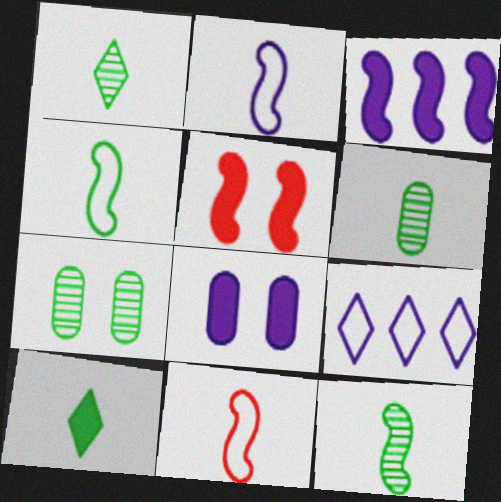[[1, 6, 12], 
[2, 4, 11], 
[4, 6, 10], 
[5, 6, 9]]